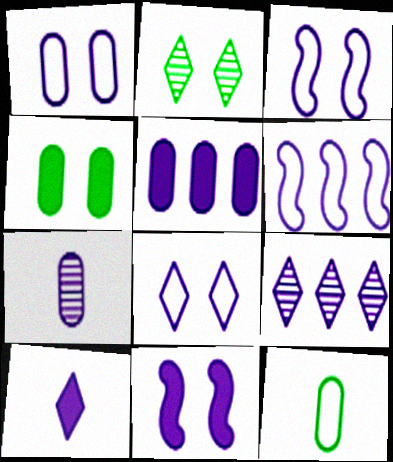[[1, 3, 8], 
[1, 5, 7], 
[5, 6, 9], 
[5, 10, 11], 
[8, 9, 10]]